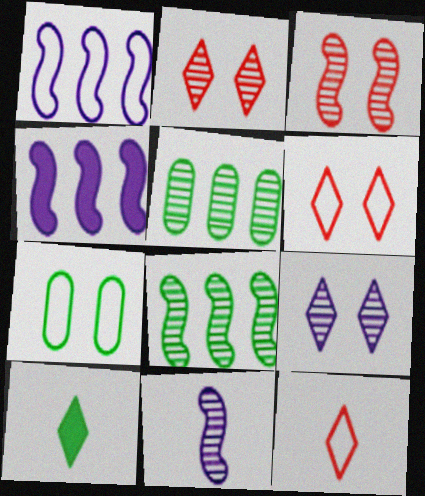[[1, 7, 12], 
[2, 5, 11], 
[3, 8, 11], 
[7, 8, 10]]